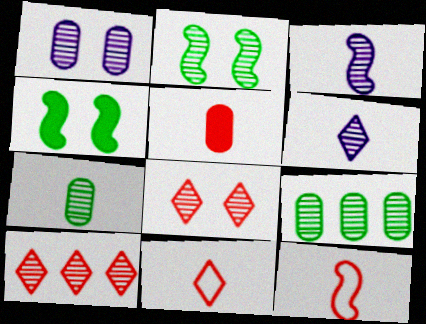[[1, 2, 8], 
[3, 8, 9]]